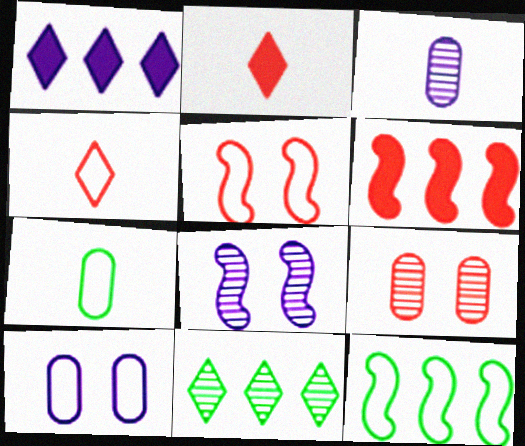[[4, 6, 9], 
[4, 10, 12]]